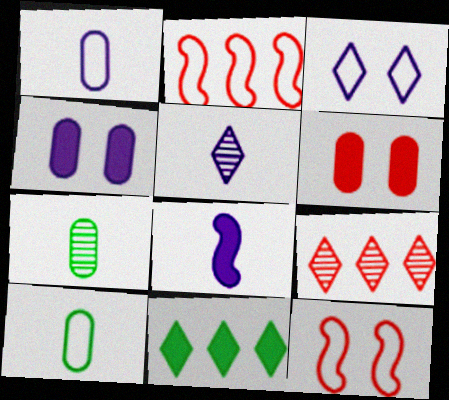[[1, 5, 8], 
[2, 3, 10], 
[6, 8, 11]]